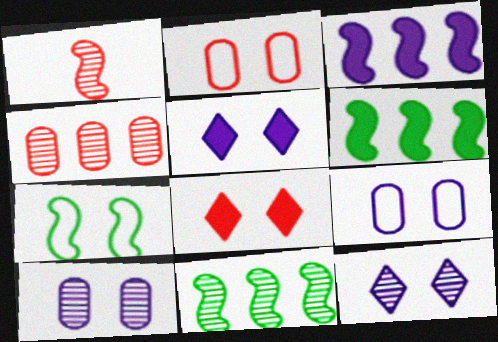[[1, 3, 7], 
[7, 8, 10]]